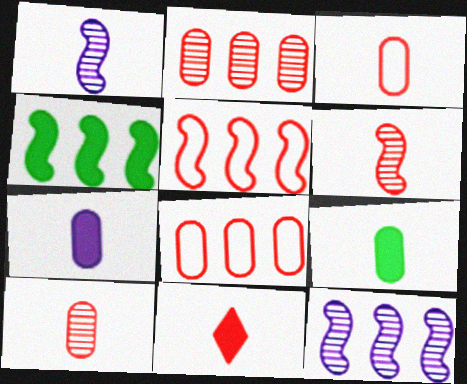[[3, 6, 11], 
[4, 5, 12]]